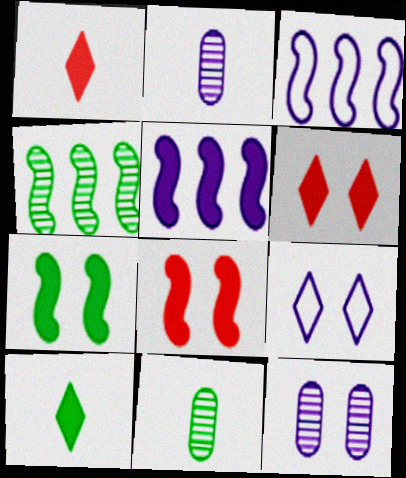[[2, 5, 9], 
[3, 6, 11]]